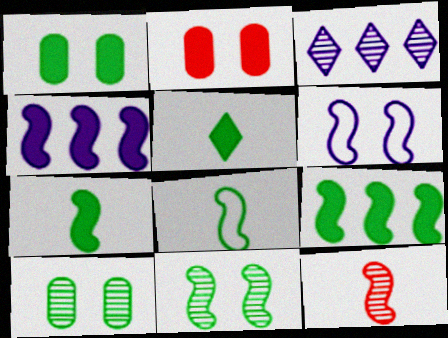[[1, 5, 9], 
[2, 3, 8], 
[2, 4, 5], 
[3, 10, 12], 
[6, 9, 12], 
[8, 9, 11]]